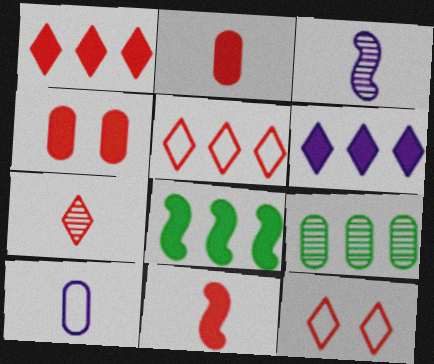[[1, 4, 11], 
[1, 7, 12], 
[4, 9, 10]]